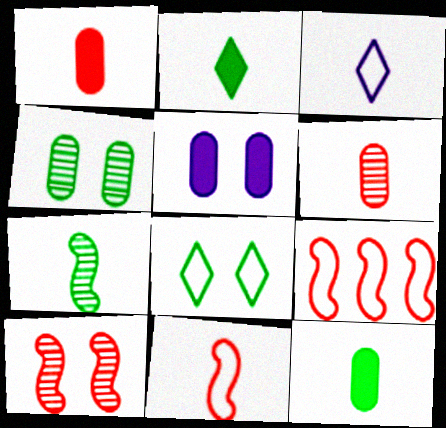[[1, 3, 7], 
[5, 8, 10]]